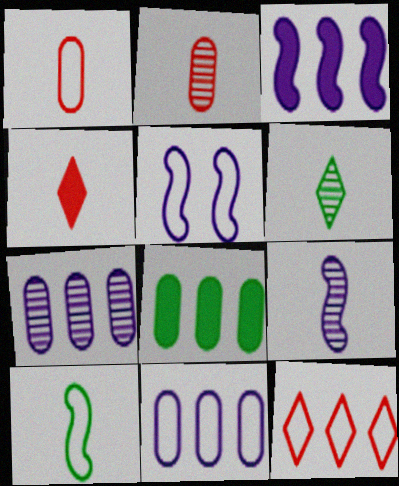[[2, 6, 9], 
[3, 5, 9]]